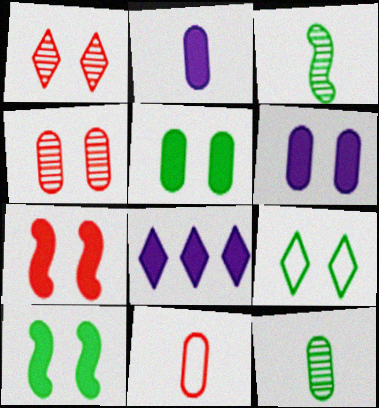[[2, 11, 12]]